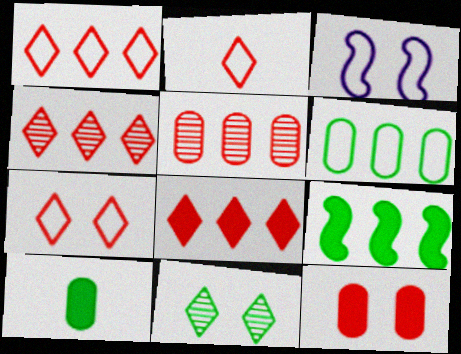[[1, 2, 7], 
[1, 4, 8], 
[2, 3, 6], 
[3, 4, 10], 
[3, 11, 12]]